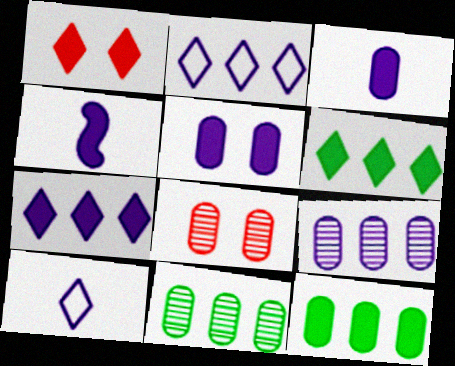[[1, 4, 12], 
[4, 5, 7]]